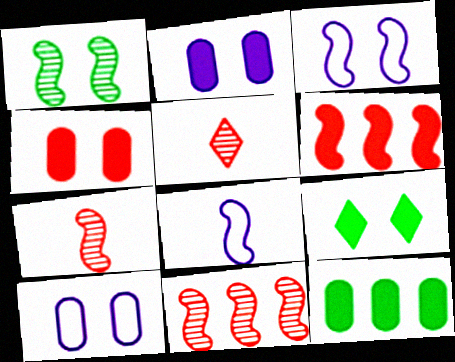[[1, 6, 8], 
[3, 5, 12]]